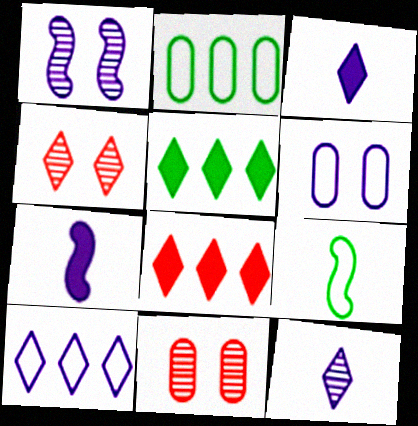[[2, 4, 7]]